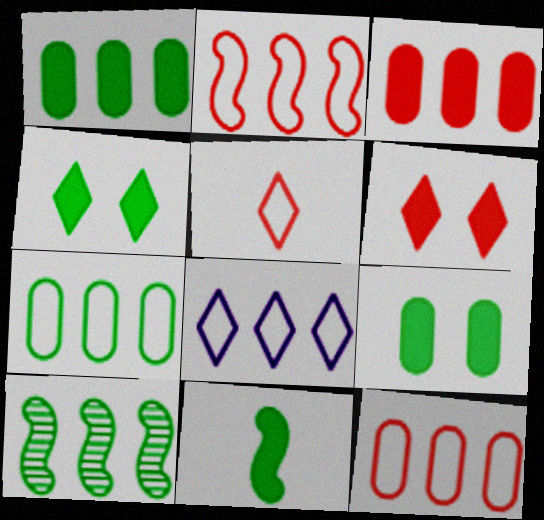[[1, 4, 11], 
[2, 7, 8], 
[3, 8, 10]]